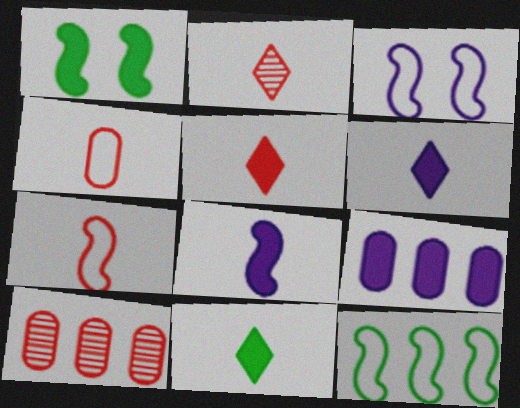[[1, 5, 9], 
[3, 7, 12], 
[3, 10, 11], 
[5, 6, 11]]